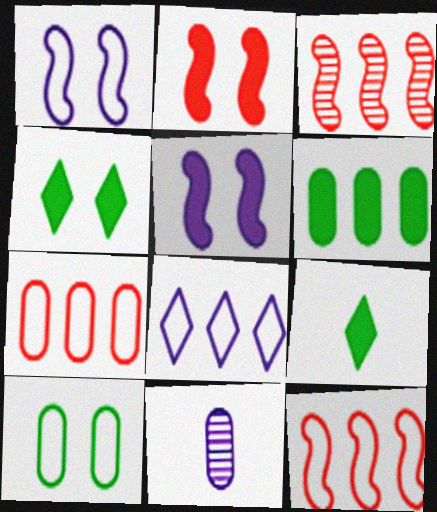[[3, 6, 8], 
[4, 11, 12], 
[5, 8, 11]]